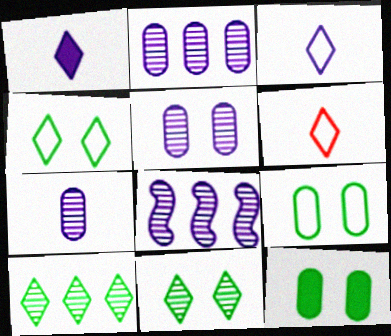[[2, 5, 7], 
[6, 8, 12]]